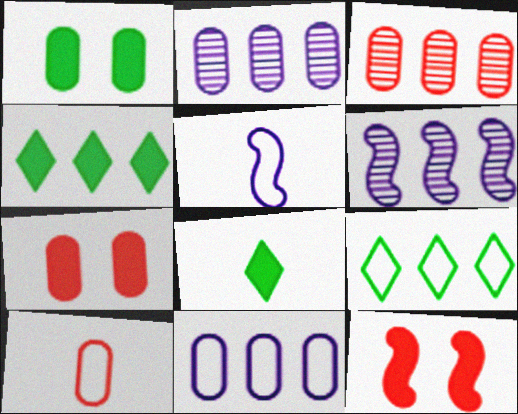[[1, 2, 10], 
[3, 7, 10]]